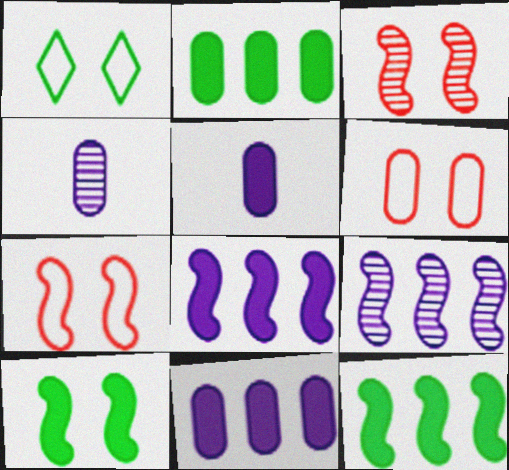[[2, 4, 6]]